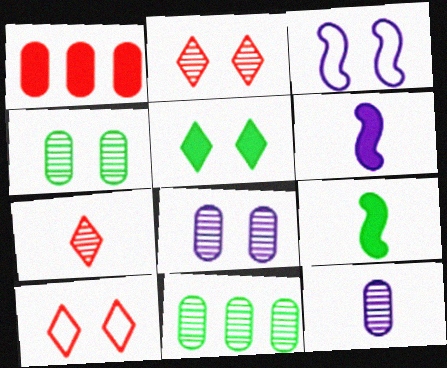[[1, 5, 6], 
[6, 10, 11]]